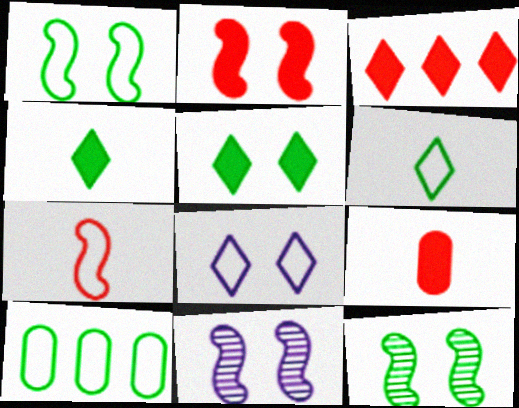[[1, 2, 11], 
[1, 6, 10], 
[2, 3, 9], 
[4, 10, 12], 
[7, 8, 10]]